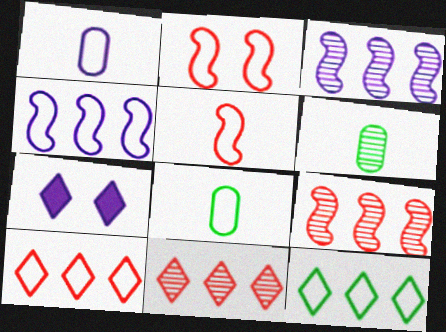[[1, 2, 12], 
[1, 3, 7], 
[7, 8, 9]]